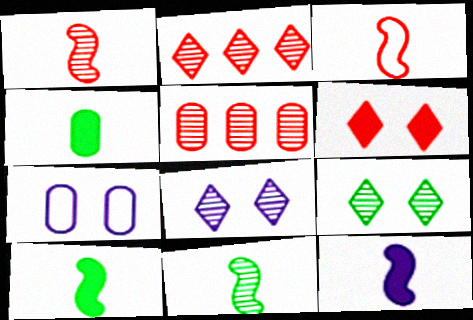[[2, 7, 10], 
[3, 5, 6], 
[3, 11, 12], 
[4, 5, 7], 
[5, 8, 11]]